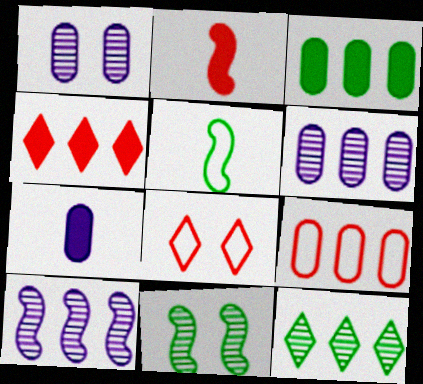[[1, 4, 5], 
[3, 6, 9]]